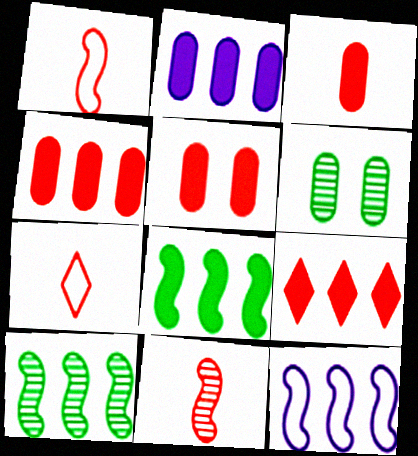[[2, 8, 9], 
[3, 4, 5], 
[3, 7, 11]]